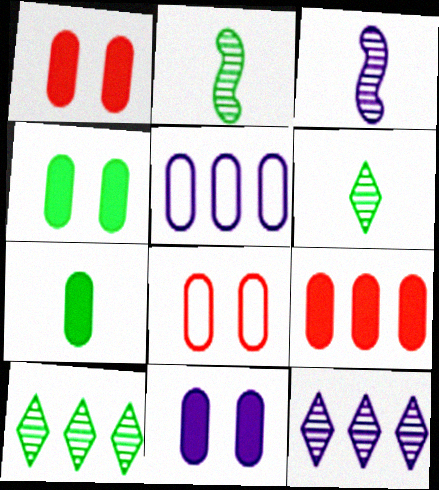[[1, 4, 11], 
[7, 9, 11]]